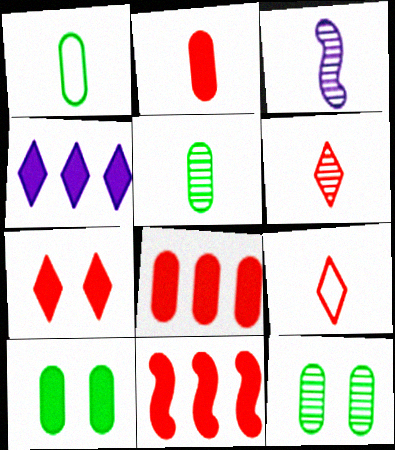[[2, 7, 11], 
[3, 5, 6]]